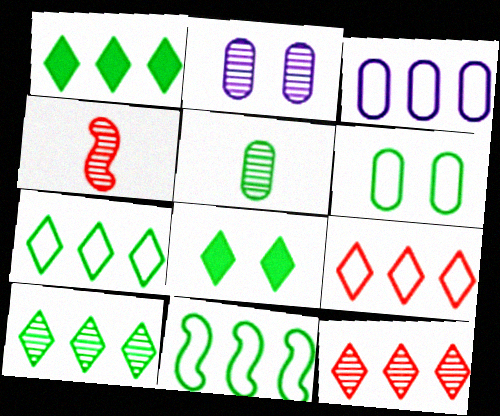[[1, 7, 10], 
[2, 4, 10], 
[3, 4, 8], 
[3, 9, 11], 
[5, 8, 11]]